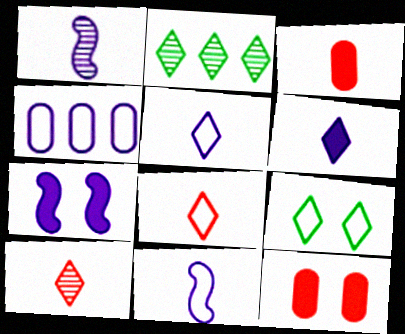[[2, 11, 12]]